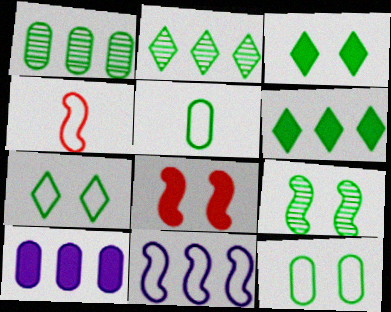[[3, 9, 12], 
[5, 6, 9]]